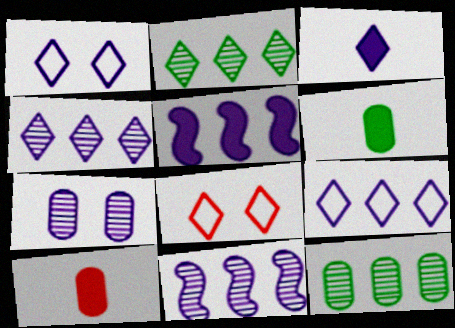[[1, 3, 4], 
[2, 3, 8], 
[6, 8, 11]]